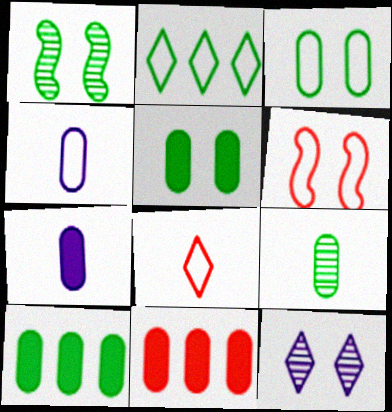[[2, 4, 6], 
[3, 9, 10], 
[5, 6, 12], 
[5, 7, 11]]